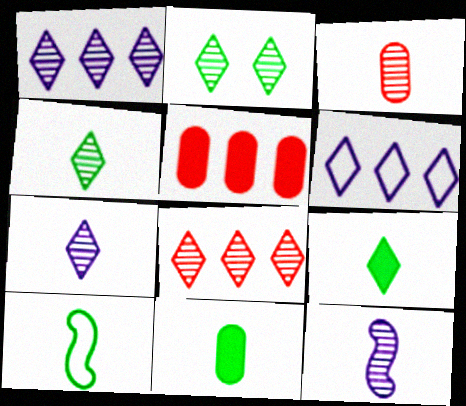[[2, 7, 8], 
[3, 4, 12], 
[4, 10, 11]]